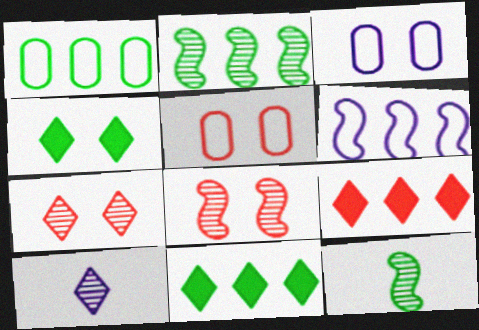[[1, 2, 11], 
[1, 4, 12], 
[3, 4, 8], 
[3, 9, 12]]